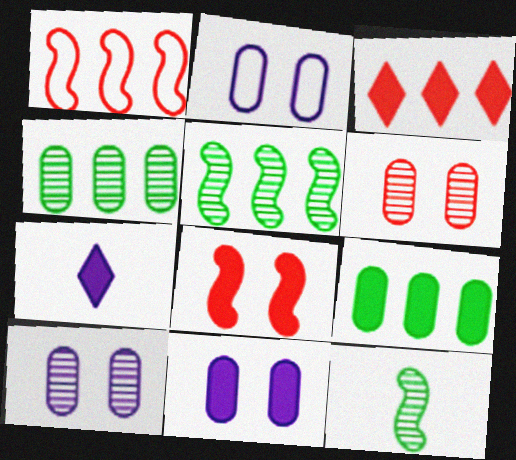[[2, 3, 12], 
[2, 10, 11], 
[7, 8, 9]]